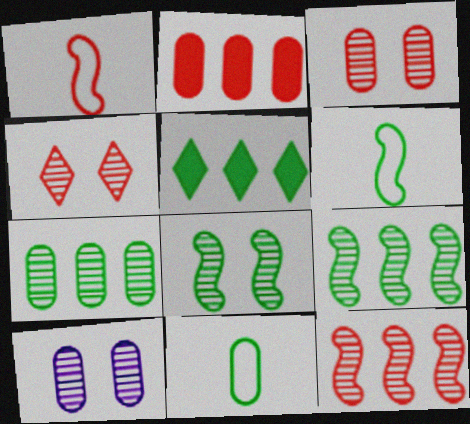[[1, 2, 4], 
[1, 5, 10], 
[2, 10, 11], 
[4, 8, 10], 
[5, 8, 11]]